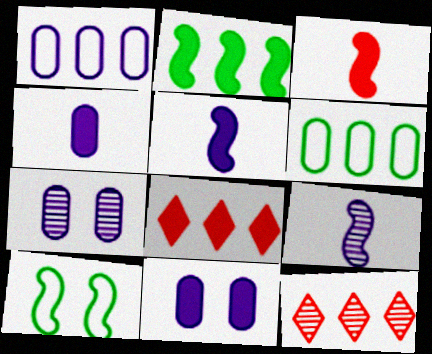[[1, 2, 12], 
[1, 4, 7], 
[4, 10, 12]]